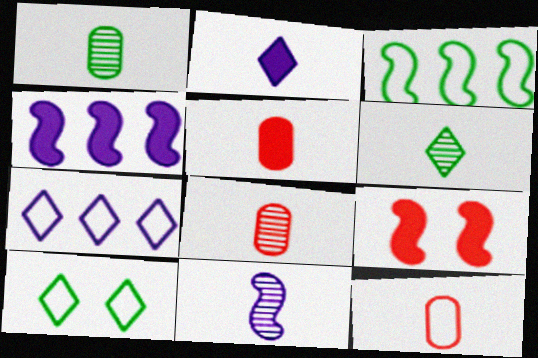[[1, 7, 9], 
[3, 9, 11], 
[4, 8, 10], 
[5, 8, 12], 
[6, 8, 11]]